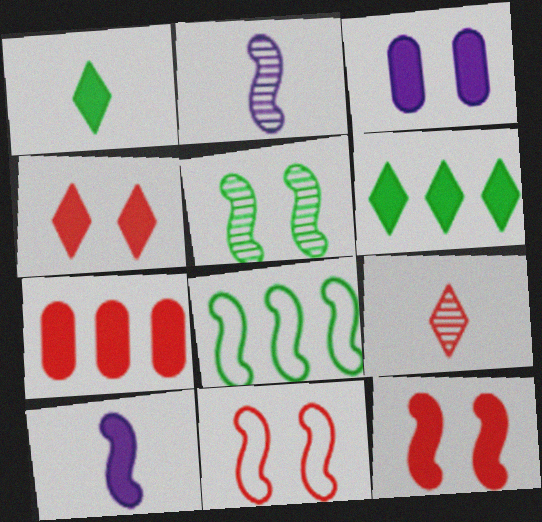[[2, 8, 12], 
[3, 8, 9], 
[7, 9, 11]]